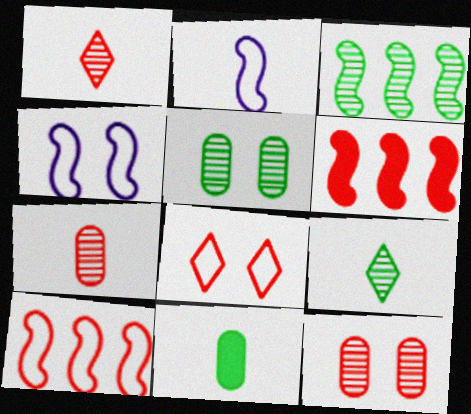[[1, 2, 11], 
[3, 5, 9], 
[6, 7, 8]]